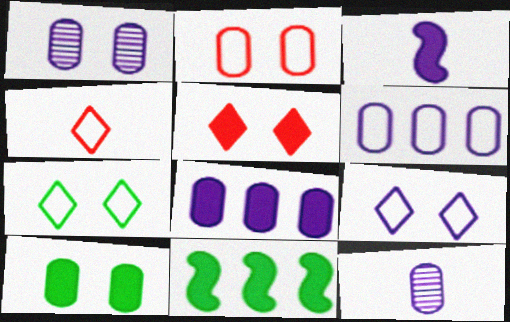[[1, 2, 10], 
[1, 4, 11]]